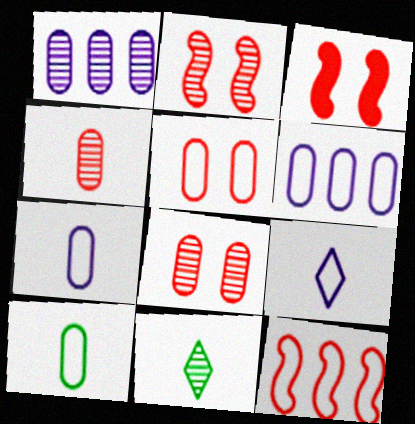[[1, 2, 11], 
[3, 6, 11], 
[5, 6, 10]]